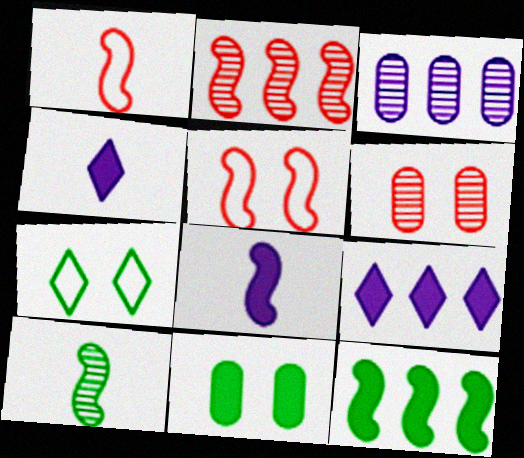[[1, 8, 10]]